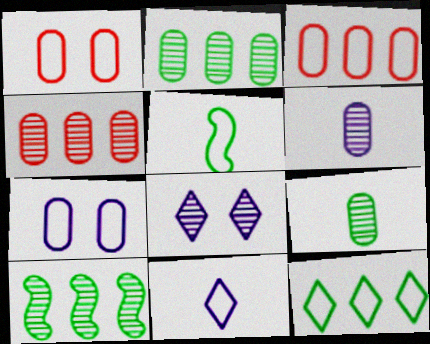[]